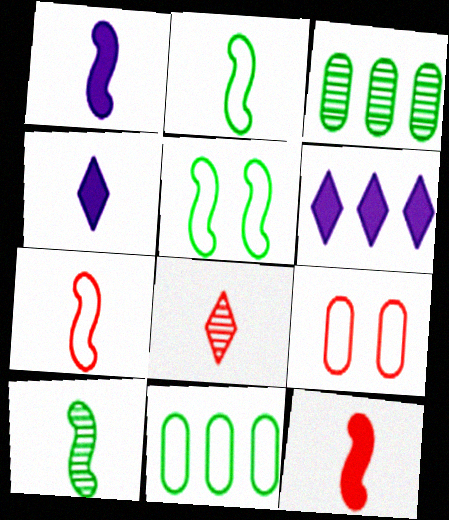[[1, 7, 10], 
[6, 9, 10]]